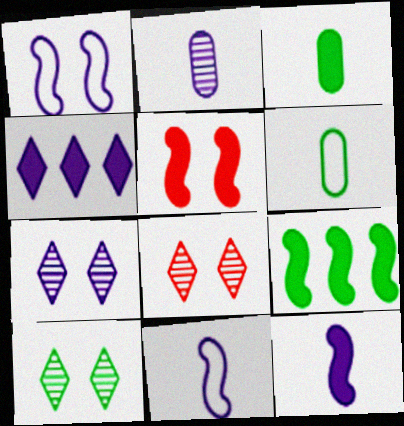[[1, 2, 4], 
[3, 4, 5], 
[5, 9, 12], 
[6, 9, 10], 
[7, 8, 10]]